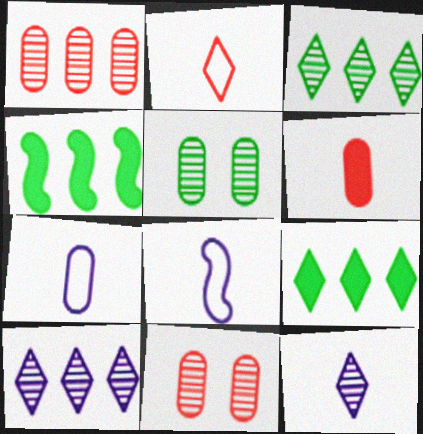[[8, 9, 11]]